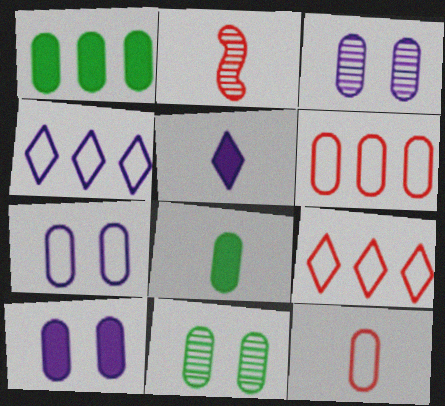[[1, 3, 12], 
[3, 6, 8], 
[3, 7, 10]]